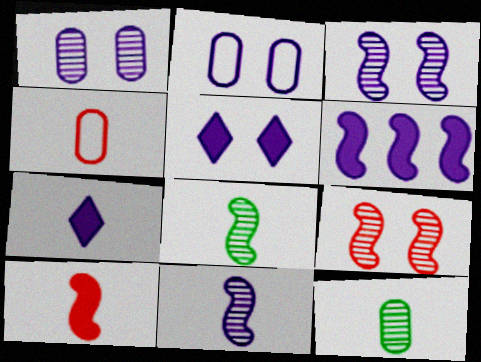[[2, 3, 5], 
[4, 7, 8]]